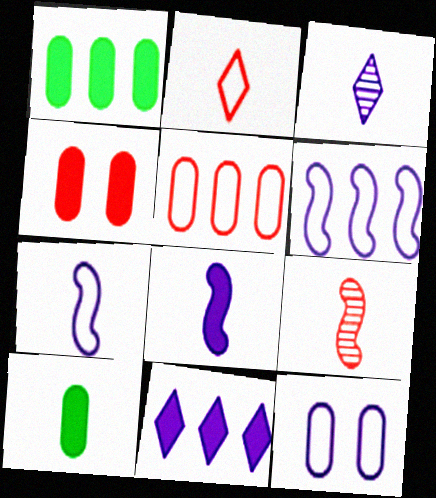[]